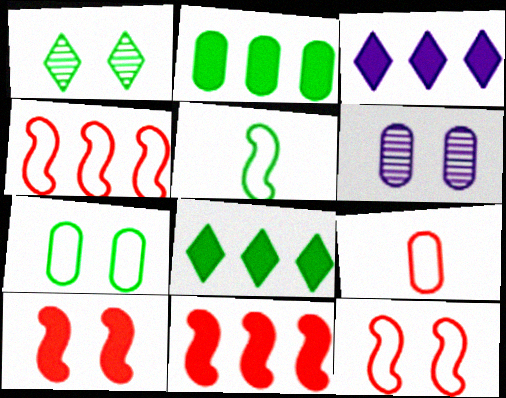[[1, 2, 5], 
[2, 3, 11], 
[2, 6, 9]]